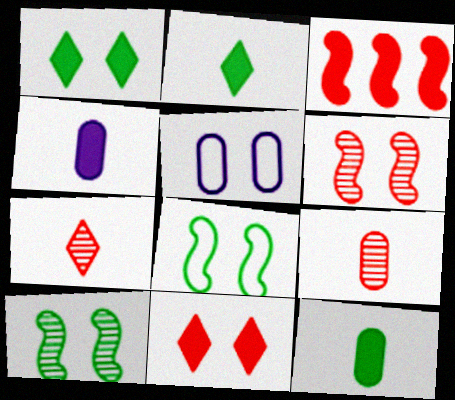[[1, 3, 4], 
[1, 5, 6], 
[5, 10, 11]]